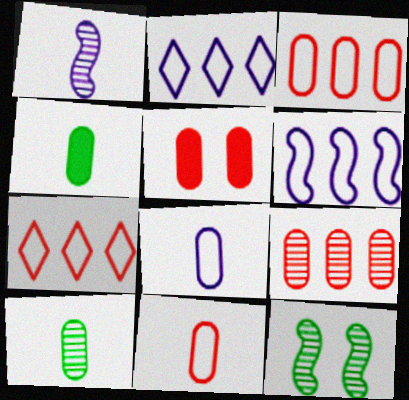[[5, 9, 11]]